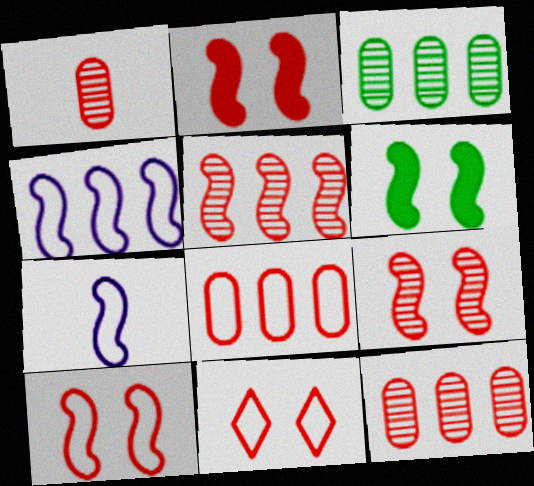[[2, 9, 10], 
[5, 6, 7]]